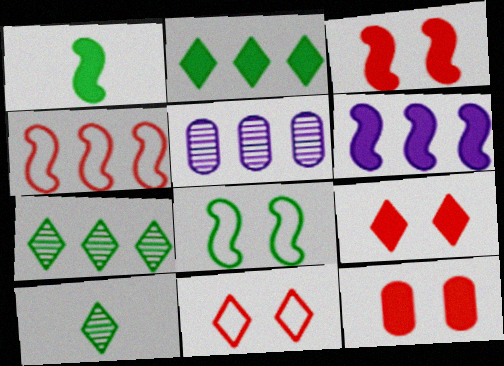[[1, 3, 6], 
[1, 5, 11], 
[2, 4, 5], 
[3, 9, 12]]